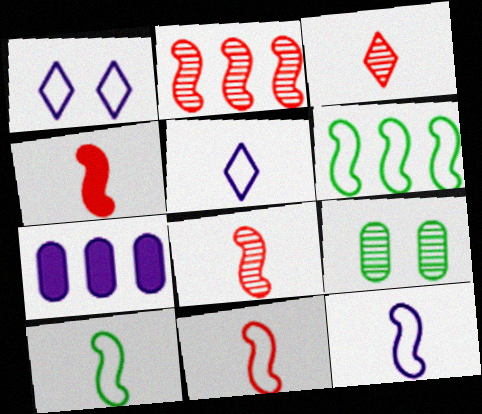[[4, 8, 11], 
[10, 11, 12]]